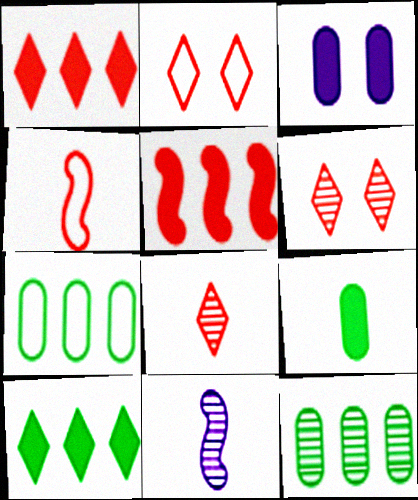[[1, 2, 8], 
[6, 11, 12]]